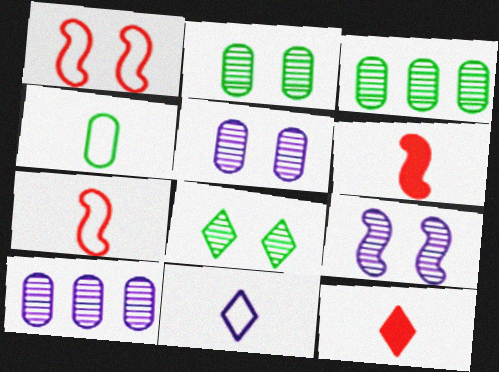[[4, 7, 11]]